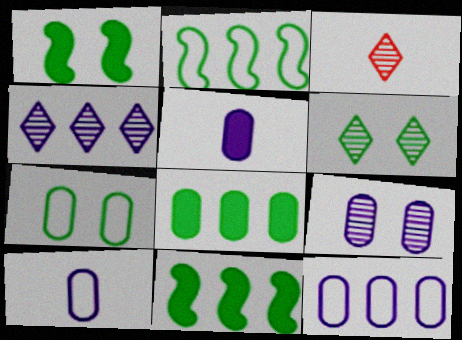[[1, 3, 12], 
[1, 6, 7], 
[3, 4, 6], 
[5, 9, 12]]